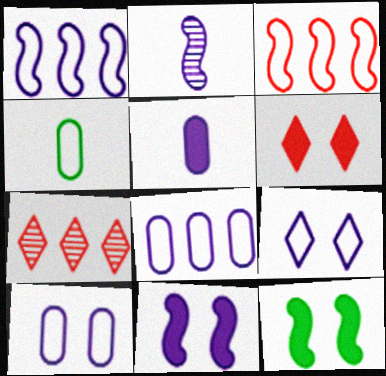[[1, 2, 11], 
[2, 3, 12], 
[3, 4, 9], 
[4, 7, 11]]